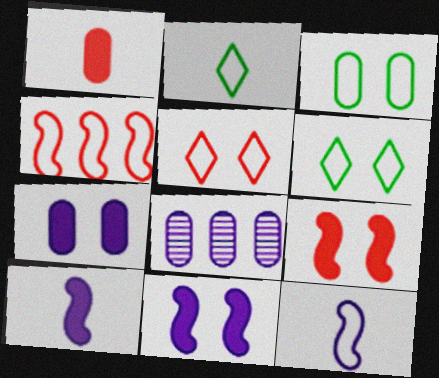[[1, 3, 8], 
[2, 8, 9]]